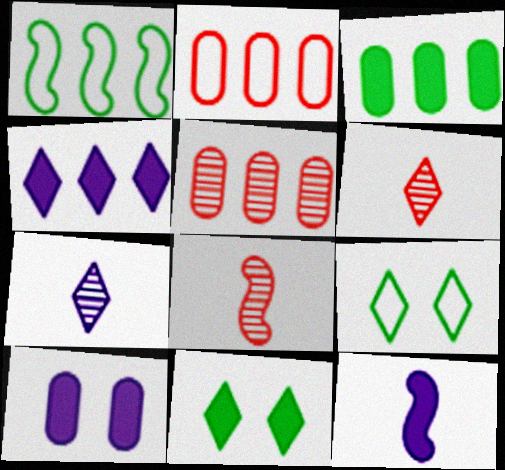[[1, 4, 5], 
[1, 6, 10], 
[4, 6, 9], 
[4, 10, 12], 
[5, 9, 12]]